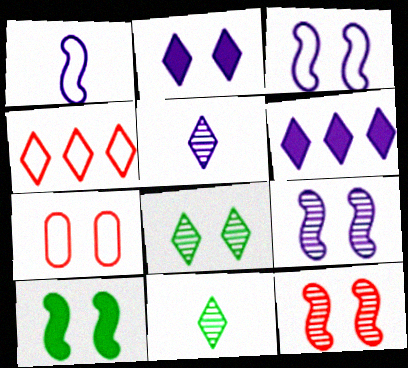[[2, 4, 11], 
[3, 10, 12]]